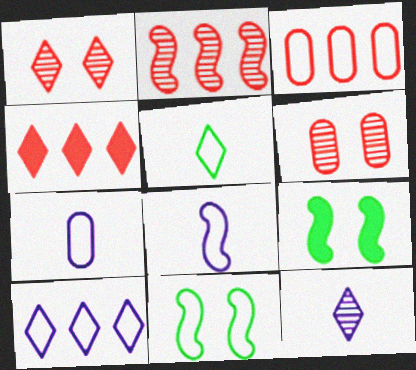[[2, 3, 4], 
[2, 8, 9], 
[3, 9, 12]]